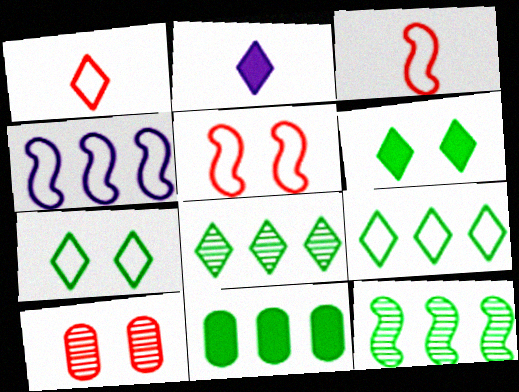[[9, 11, 12]]